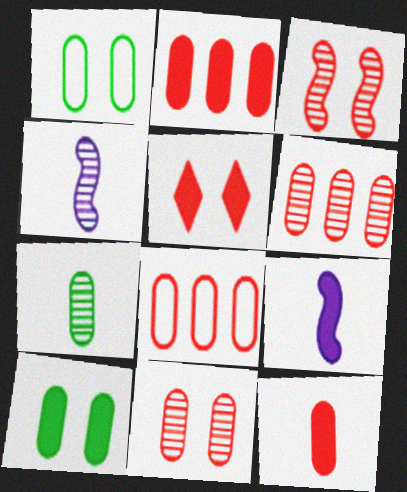[[2, 6, 8], 
[8, 11, 12]]